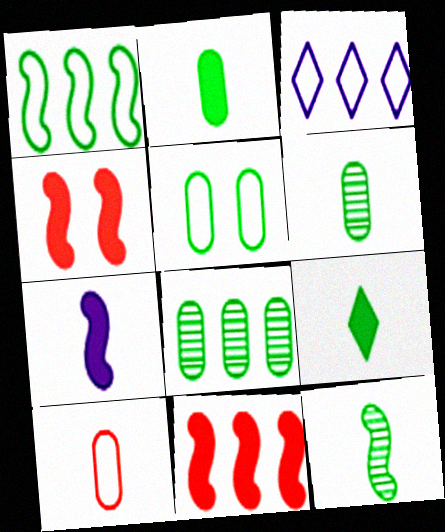[[2, 5, 8], 
[3, 4, 6], 
[3, 8, 11]]